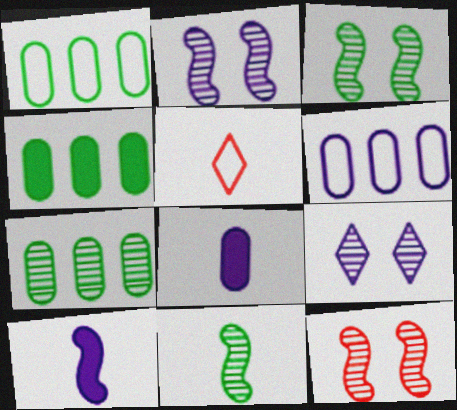[[1, 4, 7], 
[2, 3, 12], 
[2, 4, 5], 
[5, 8, 11], 
[6, 9, 10]]